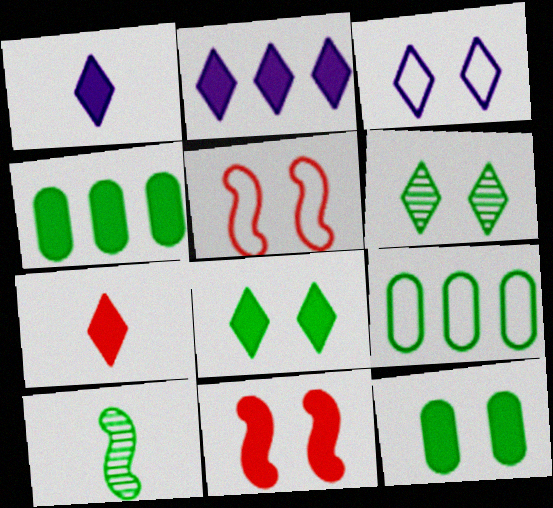[[1, 4, 11], 
[2, 7, 8], 
[8, 9, 10]]